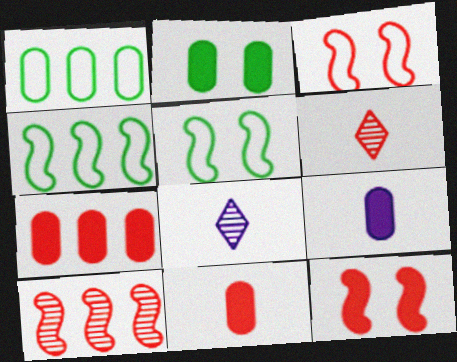[[1, 8, 12], 
[2, 7, 9], 
[3, 6, 7], 
[5, 7, 8]]